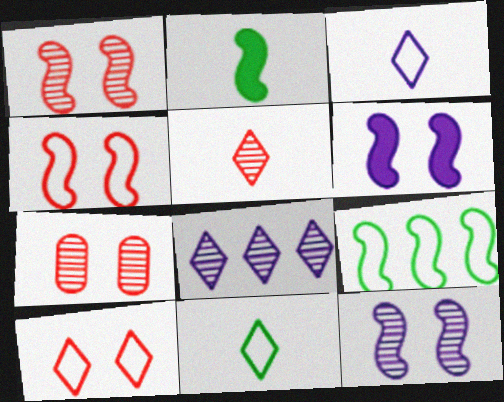[]